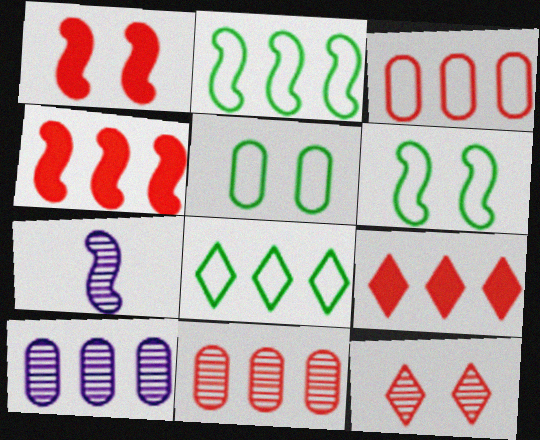[[1, 2, 7], 
[2, 9, 10], 
[4, 6, 7], 
[4, 8, 10], 
[5, 7, 9]]